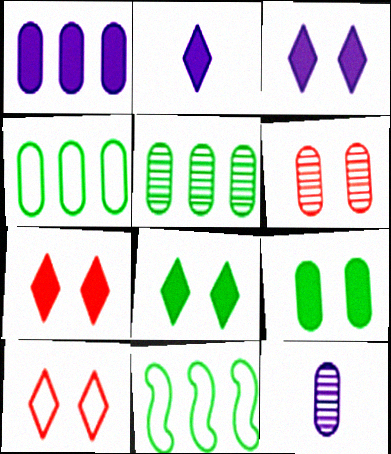[[2, 6, 11], 
[3, 7, 8], 
[5, 6, 12], 
[7, 11, 12]]